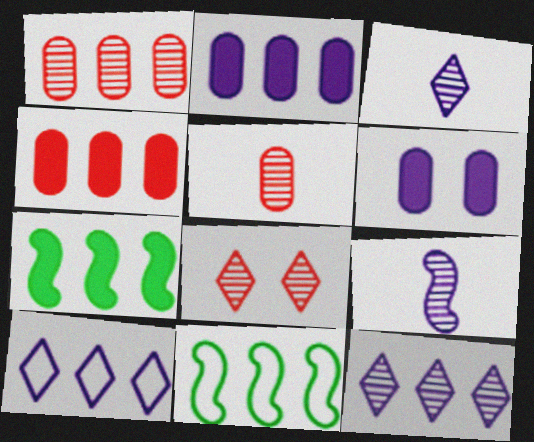[[1, 7, 10], 
[4, 11, 12], 
[6, 9, 10]]